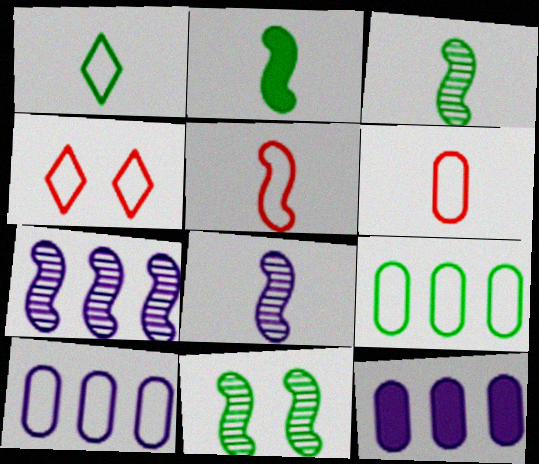[[2, 5, 8], 
[3, 4, 12]]